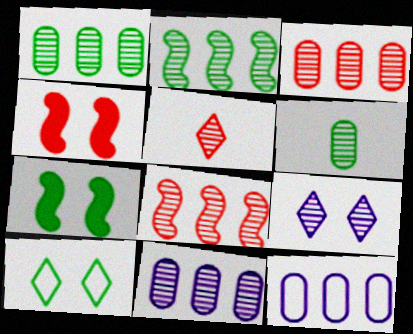[[1, 3, 11], 
[5, 7, 12], 
[6, 8, 9]]